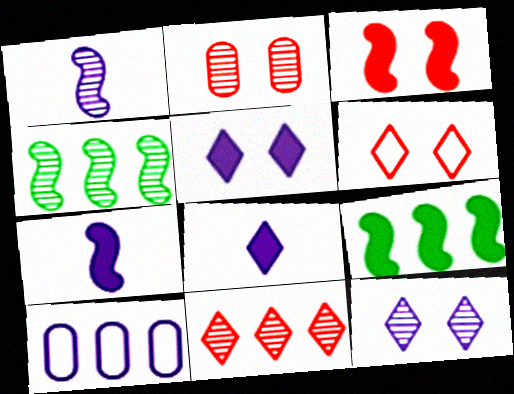[[1, 5, 10], 
[2, 3, 6], 
[3, 7, 9], 
[7, 10, 12], 
[9, 10, 11]]